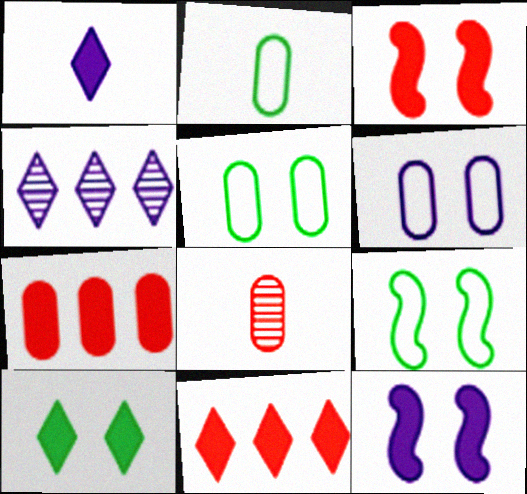[[1, 10, 11], 
[2, 3, 4]]